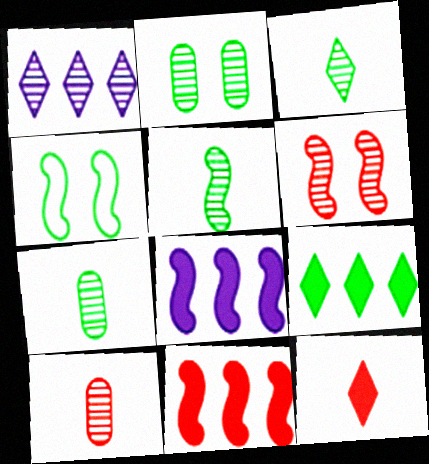[[1, 6, 7], 
[3, 5, 7], 
[4, 7, 9]]